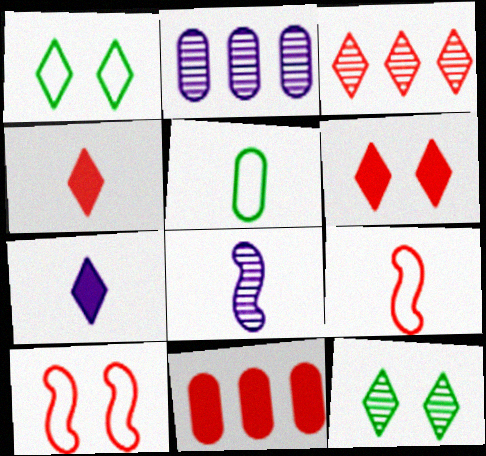[[1, 3, 7], 
[1, 8, 11], 
[4, 5, 8]]